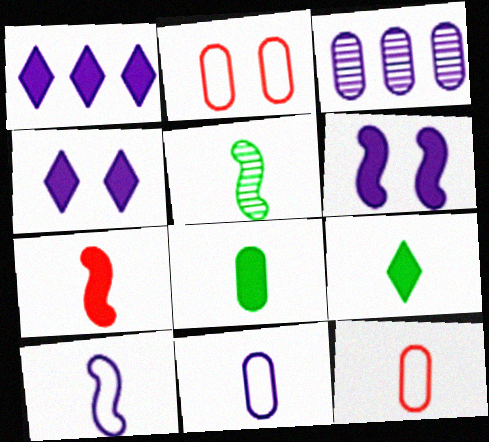[[1, 2, 5], 
[2, 3, 8], 
[3, 4, 10], 
[5, 7, 10]]